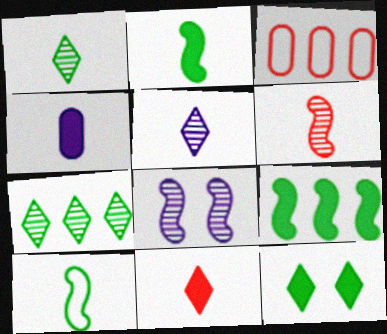[[2, 4, 11]]